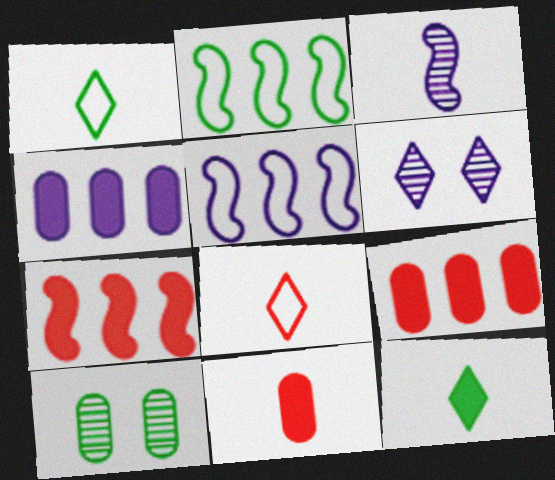[[1, 3, 11], 
[2, 6, 11], 
[2, 10, 12]]